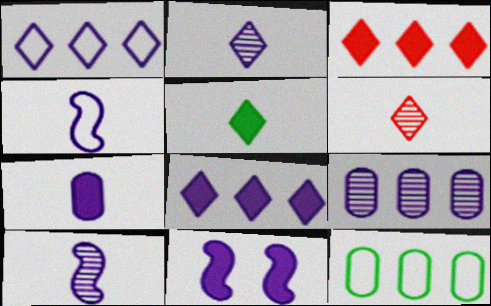[[2, 4, 7], 
[6, 11, 12], 
[7, 8, 11]]